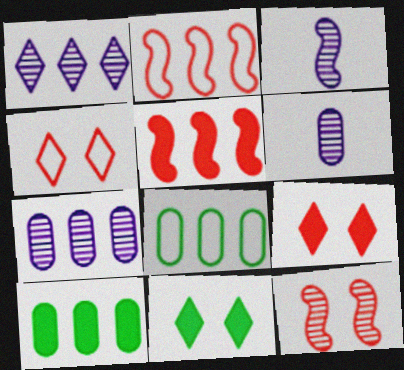[[1, 2, 10], 
[1, 5, 8], 
[2, 6, 11], 
[3, 4, 10], 
[3, 8, 9]]